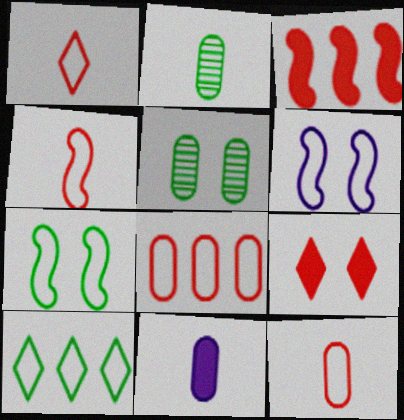[[1, 4, 12], 
[2, 11, 12], 
[5, 6, 9], 
[5, 8, 11], 
[6, 10, 12]]